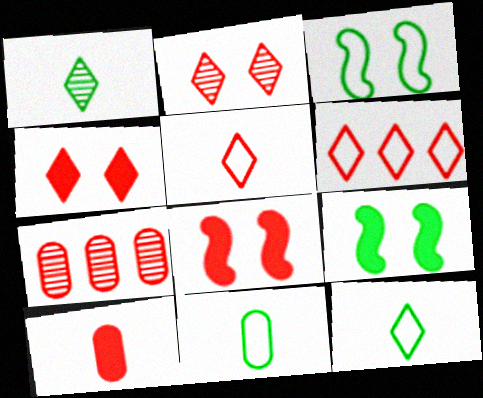[[5, 7, 8]]